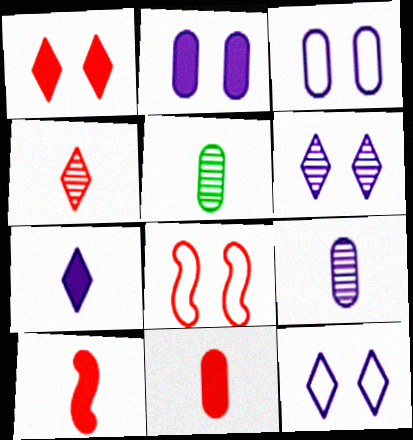[]